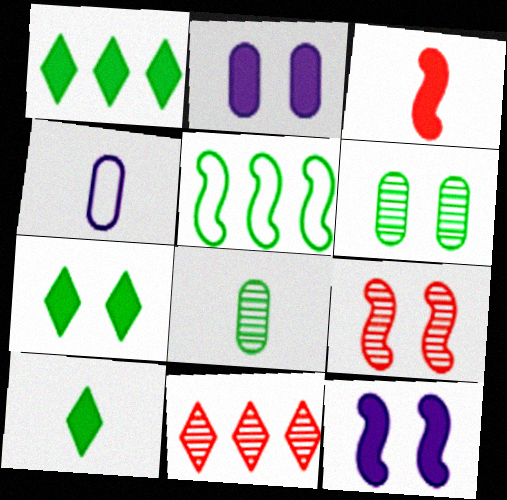[[1, 2, 3], 
[1, 4, 9], 
[1, 7, 10], 
[5, 6, 10], 
[5, 7, 8]]